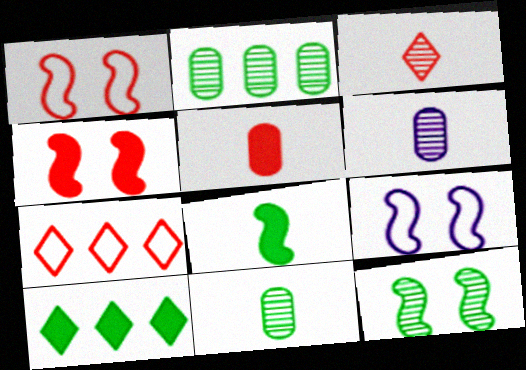[[1, 6, 10], 
[4, 9, 12]]